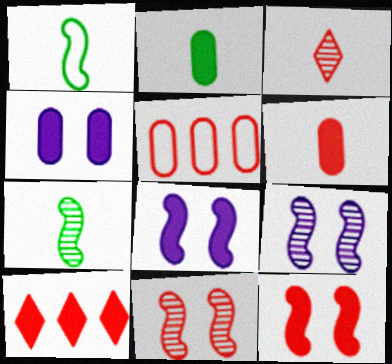[[2, 8, 10], 
[3, 5, 12], 
[6, 10, 12]]